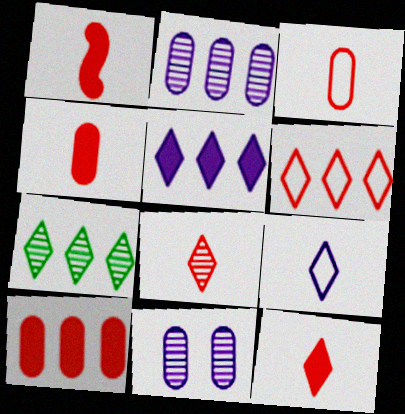[[1, 3, 8], 
[1, 4, 12], 
[5, 6, 7]]